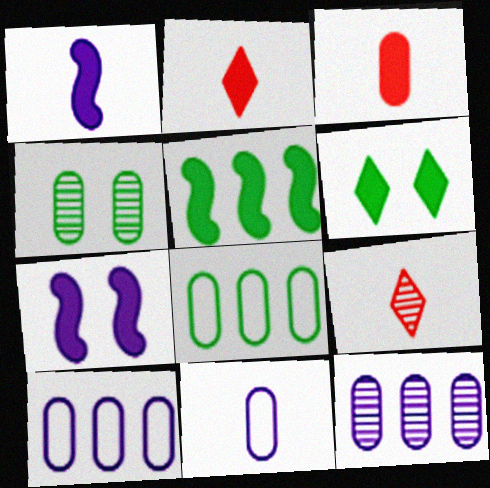[[3, 4, 10], 
[7, 8, 9]]